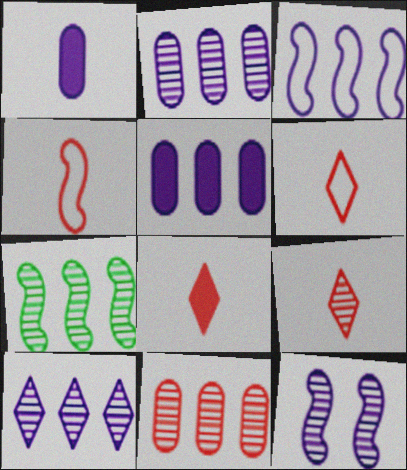[[3, 5, 10], 
[6, 8, 9], 
[7, 10, 11]]